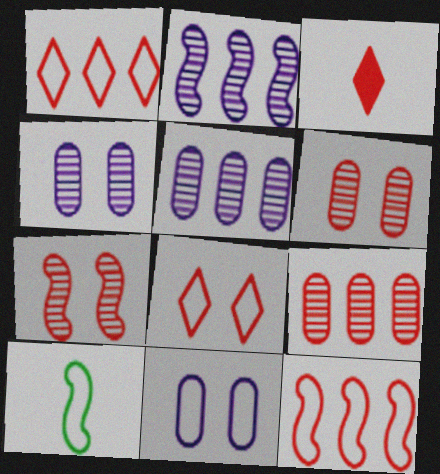[[1, 10, 11], 
[3, 6, 12]]